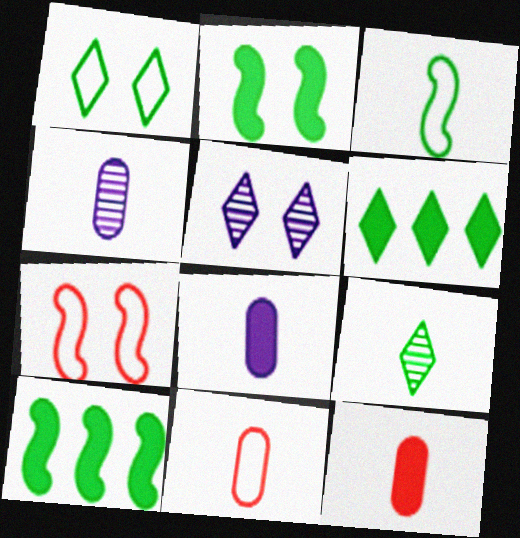[[1, 6, 9], 
[4, 6, 7], 
[5, 10, 11]]